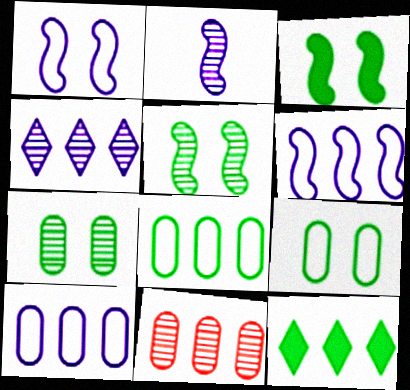[[6, 11, 12]]